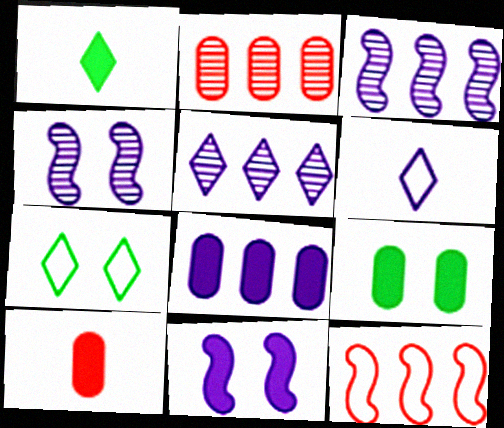[[3, 7, 10], 
[4, 6, 8], 
[8, 9, 10]]